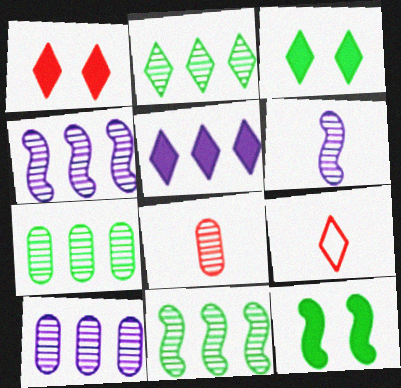[[2, 7, 11], 
[9, 10, 12]]